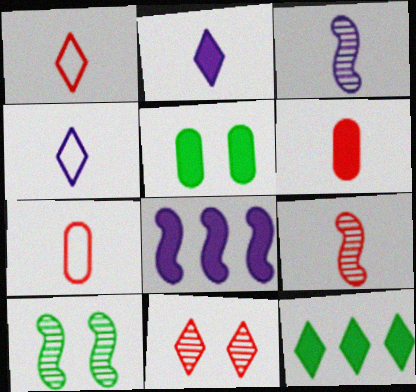[[1, 6, 9], 
[4, 11, 12]]